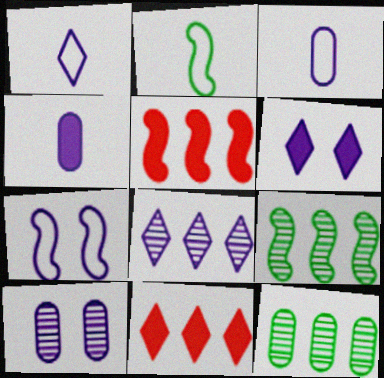[[1, 6, 8], 
[2, 10, 11], 
[4, 7, 8], 
[6, 7, 10]]